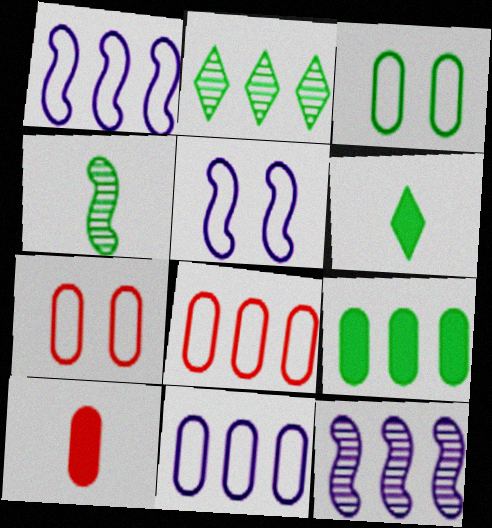[[2, 5, 10], 
[6, 7, 12]]